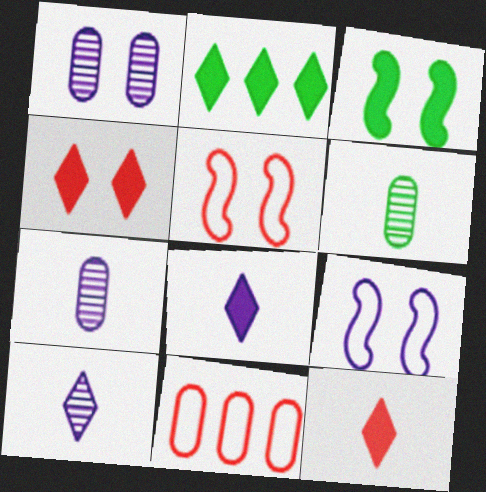[[2, 4, 8], 
[2, 5, 7], 
[3, 10, 11]]